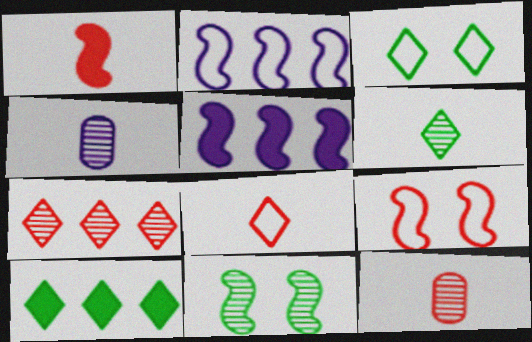[[1, 2, 11], 
[1, 8, 12], 
[3, 5, 12], 
[3, 6, 10], 
[4, 7, 11], 
[4, 9, 10]]